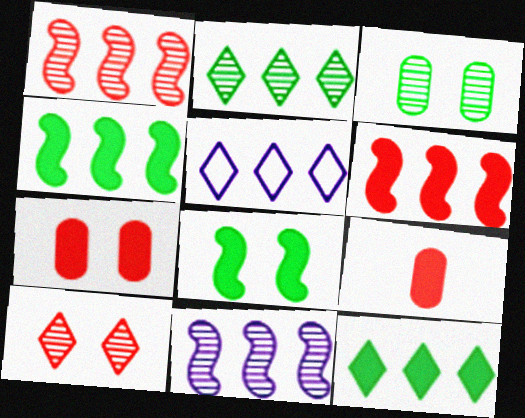[]